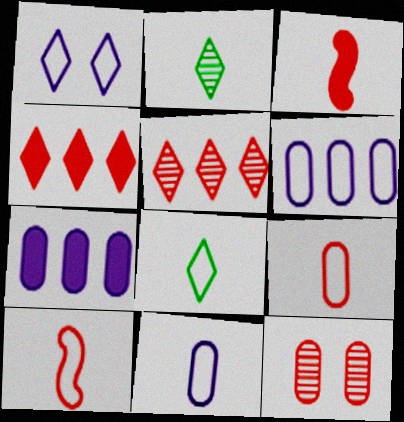[[1, 2, 4], 
[2, 3, 11], 
[4, 10, 12], 
[8, 10, 11]]